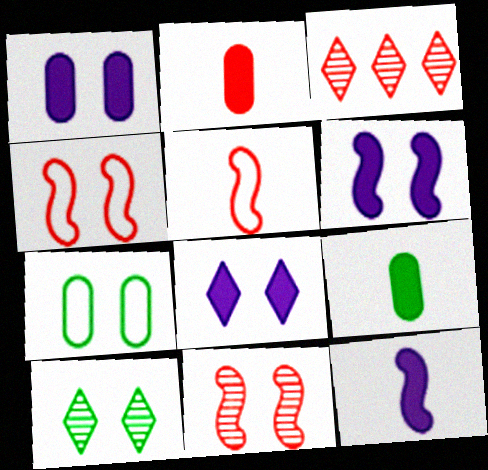[[1, 4, 10], 
[1, 6, 8], 
[2, 3, 4], 
[3, 7, 12], 
[7, 8, 11]]